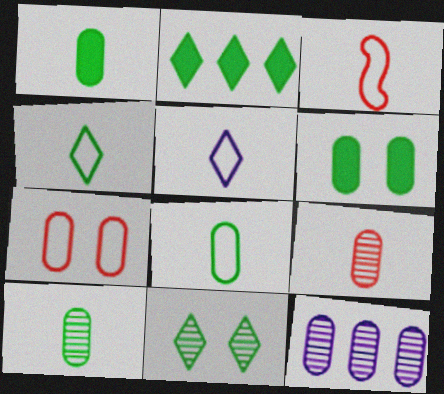[[1, 7, 12], 
[1, 8, 10], 
[2, 4, 11], 
[3, 5, 8]]